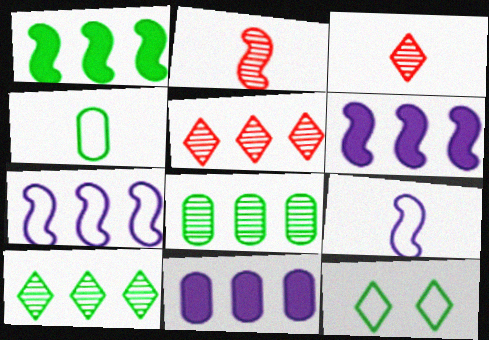[[2, 11, 12]]